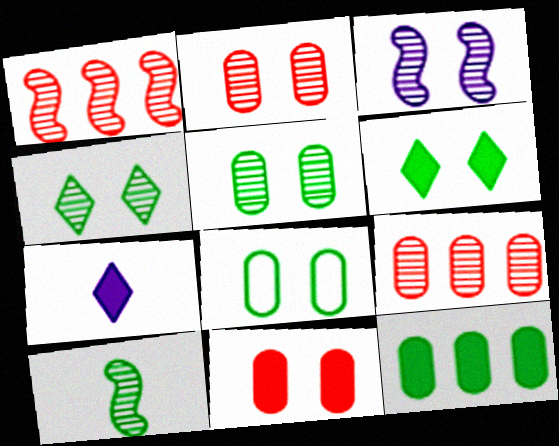[[1, 3, 10], 
[1, 7, 8], 
[2, 3, 4]]